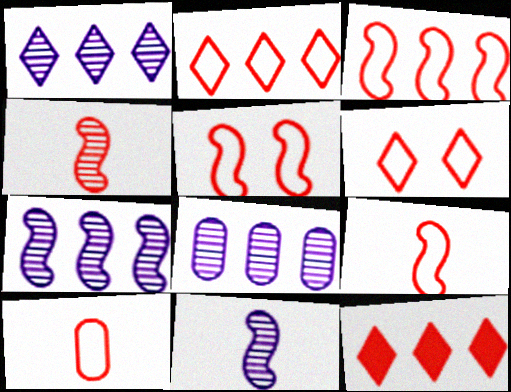[[1, 7, 8], 
[2, 5, 10], 
[3, 5, 9], 
[3, 6, 10]]